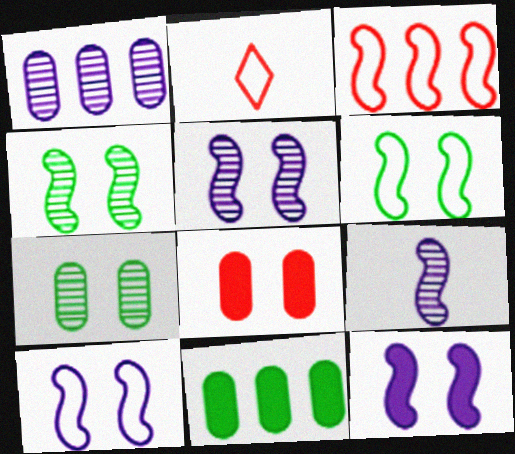[[2, 5, 11], 
[5, 10, 12]]